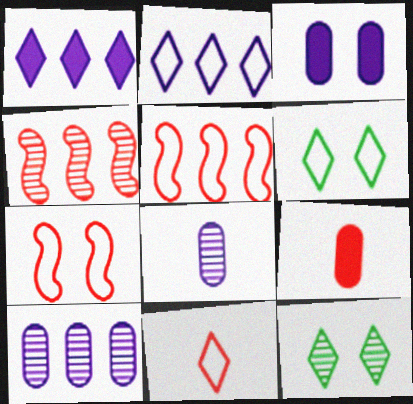[[1, 11, 12], 
[2, 6, 11], 
[3, 7, 12], 
[4, 8, 12]]